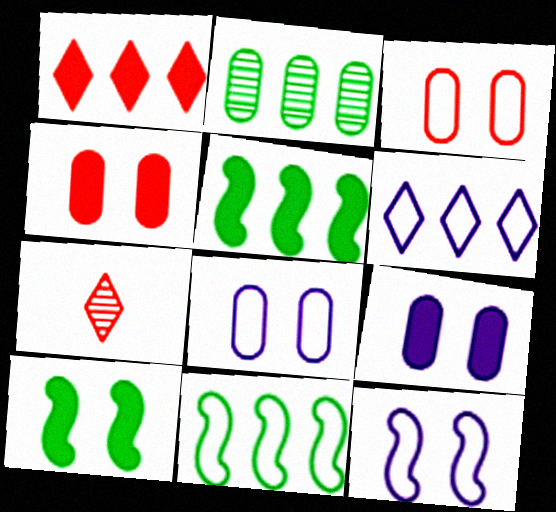[[5, 7, 8], 
[7, 9, 11]]